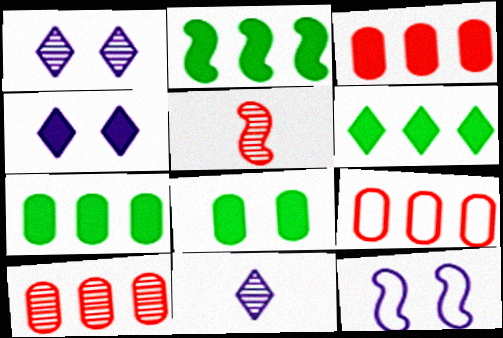[[2, 5, 12], 
[2, 6, 7], 
[3, 9, 10]]